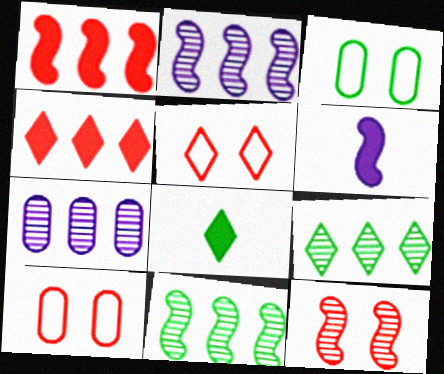[[2, 8, 10], 
[3, 8, 11], 
[6, 9, 10]]